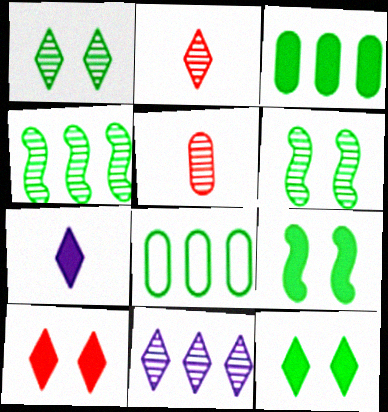[[1, 2, 11], 
[5, 6, 11]]